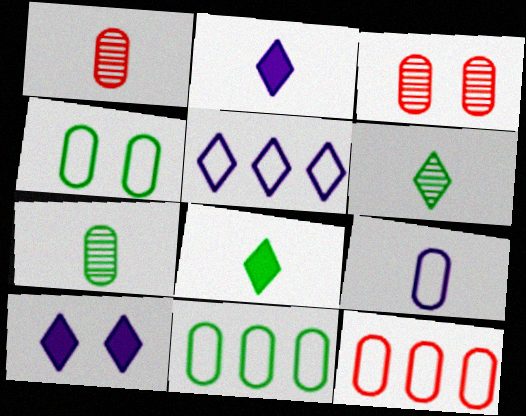[[4, 9, 12]]